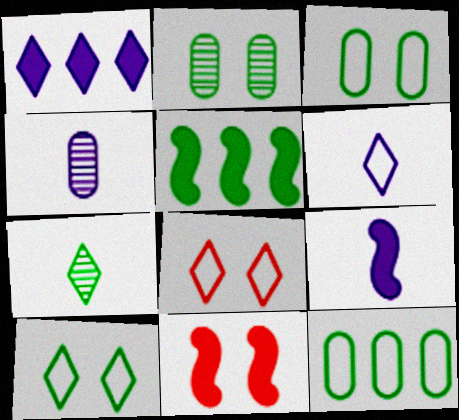[[1, 7, 8], 
[3, 5, 7], 
[4, 5, 8], 
[4, 6, 9], 
[5, 9, 11]]